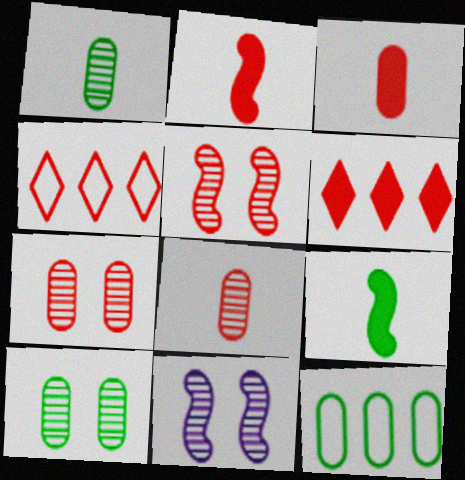[[2, 4, 7], 
[3, 4, 5]]